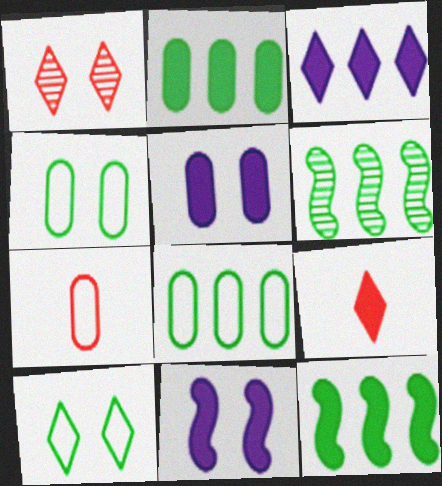[[1, 4, 11], 
[2, 9, 11], 
[5, 9, 12]]